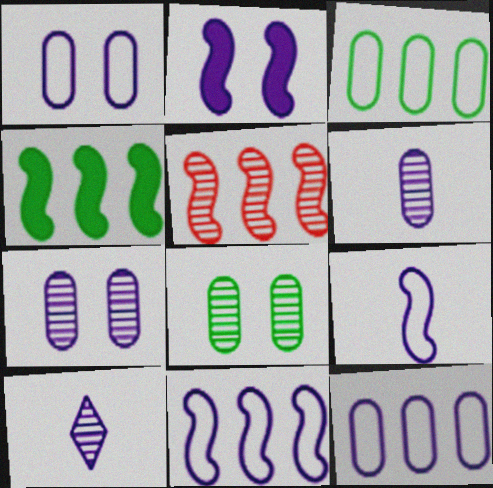[[2, 10, 12], 
[4, 5, 11], 
[5, 8, 10]]